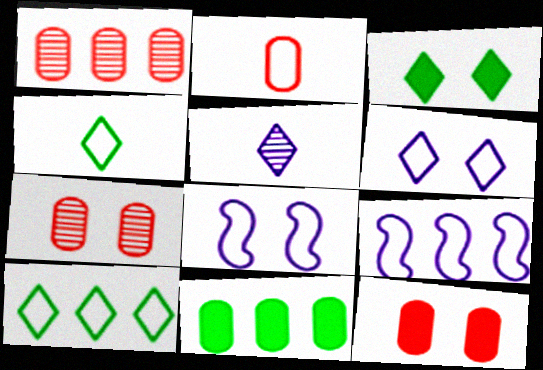[[1, 2, 12], 
[2, 8, 10], 
[3, 7, 8]]